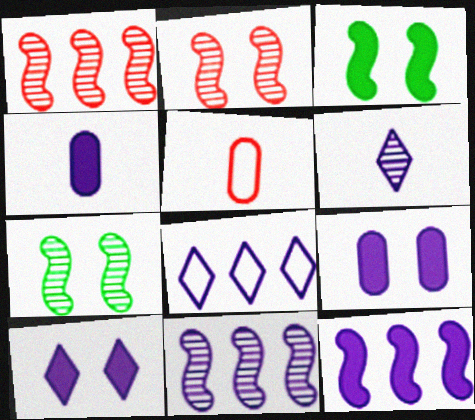[[4, 10, 12], 
[6, 8, 10]]